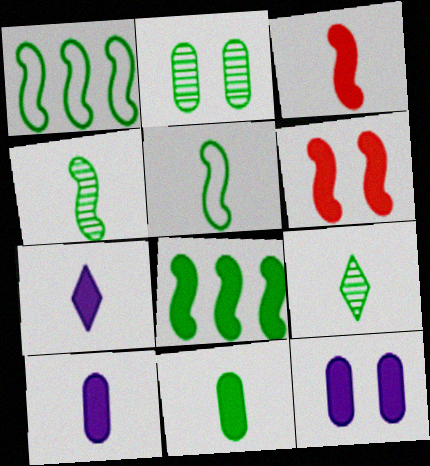[[3, 7, 11], 
[5, 9, 11]]